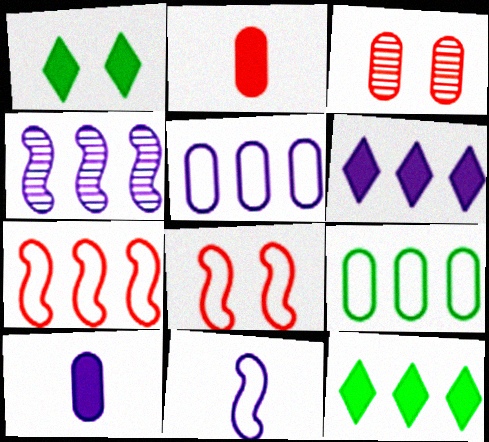[[3, 9, 10], 
[3, 11, 12], 
[4, 5, 6]]